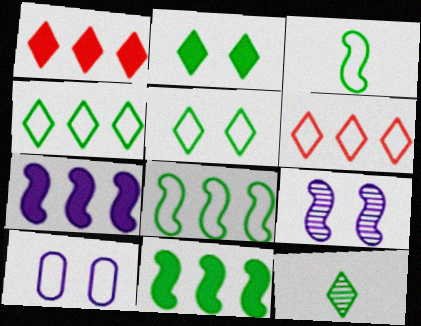[[2, 4, 12], 
[3, 6, 10]]